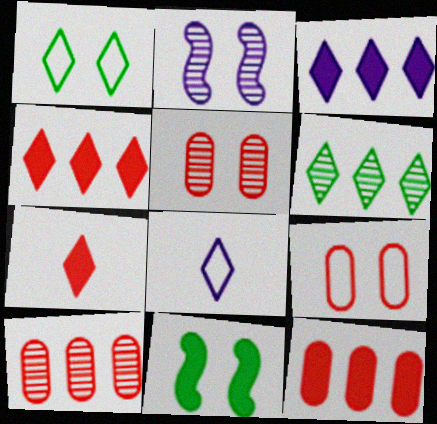[[8, 10, 11]]